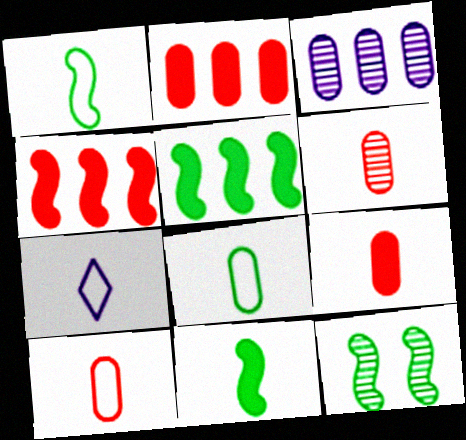[[1, 5, 12], 
[1, 7, 10], 
[2, 7, 12], 
[6, 7, 11], 
[6, 9, 10]]